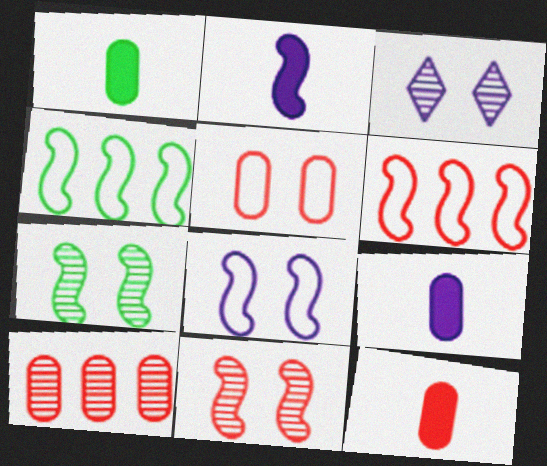[[1, 3, 6], 
[1, 9, 12], 
[2, 4, 11], 
[2, 6, 7], 
[3, 4, 12], 
[5, 10, 12]]